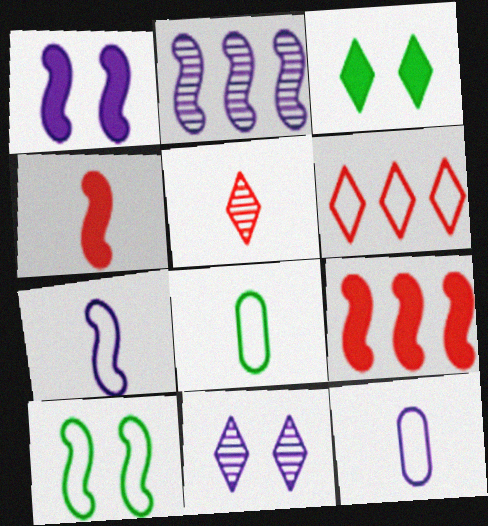[[1, 2, 7], 
[2, 4, 10], 
[6, 10, 12], 
[8, 9, 11]]